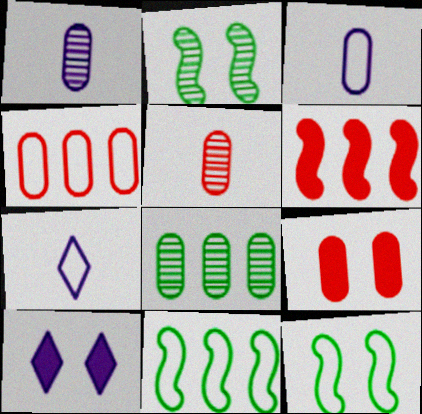[[3, 8, 9], 
[4, 5, 9], 
[4, 7, 12], 
[5, 10, 11]]